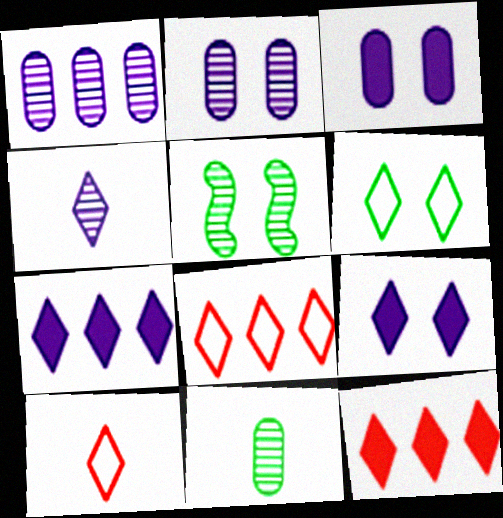[[4, 6, 12]]